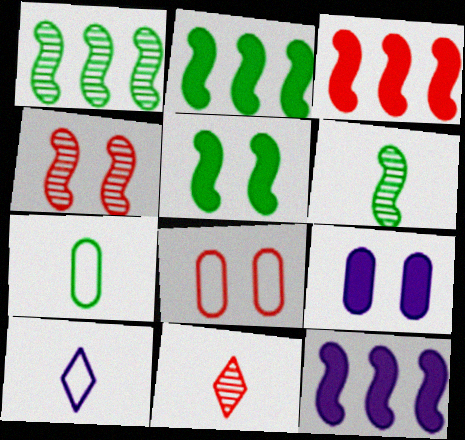[[2, 3, 12], 
[3, 8, 11]]